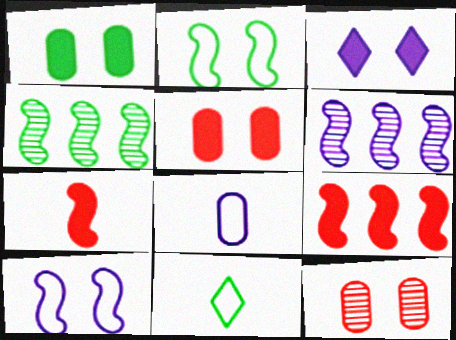[[1, 4, 11], 
[2, 3, 12], 
[2, 6, 7], 
[3, 6, 8], 
[4, 7, 10], 
[5, 6, 11]]